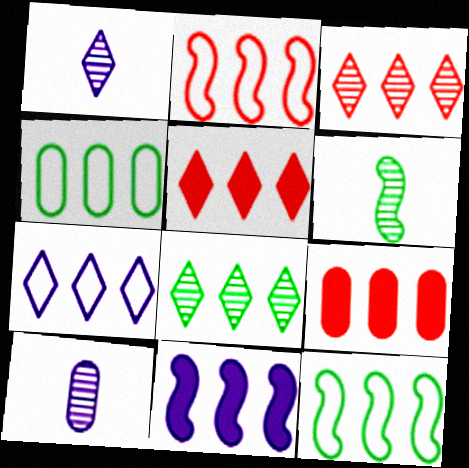[[2, 3, 9], 
[2, 4, 7], 
[3, 4, 11], 
[5, 7, 8]]